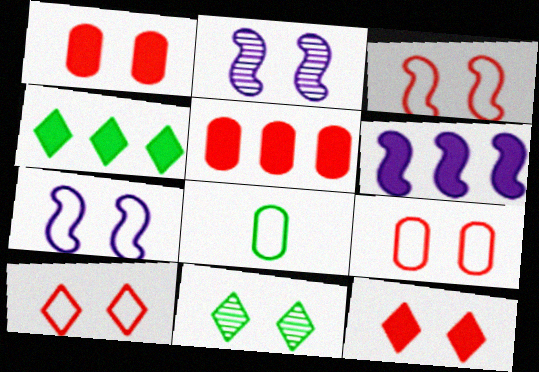[[1, 7, 11], 
[3, 9, 10], 
[4, 5, 6]]